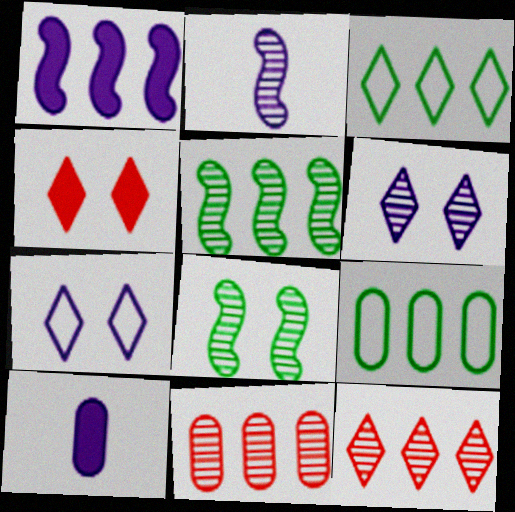[[1, 3, 11], 
[1, 9, 12], 
[2, 4, 9]]